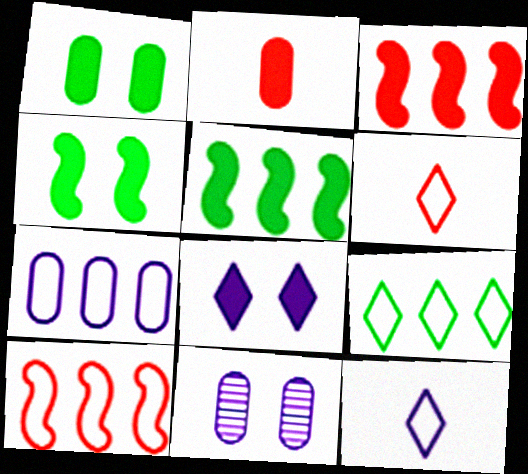[[2, 5, 8], 
[5, 6, 11], 
[7, 9, 10]]